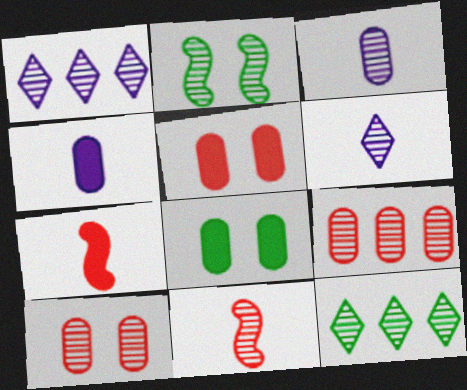[[2, 6, 9]]